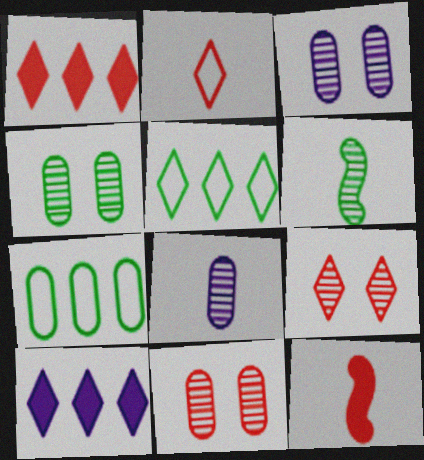[[1, 2, 9], 
[3, 4, 11], 
[3, 5, 12]]